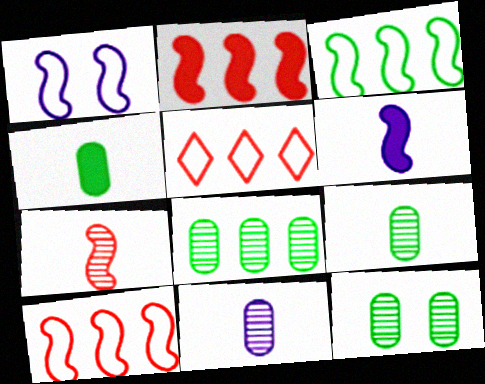[[5, 6, 12], 
[8, 9, 12]]